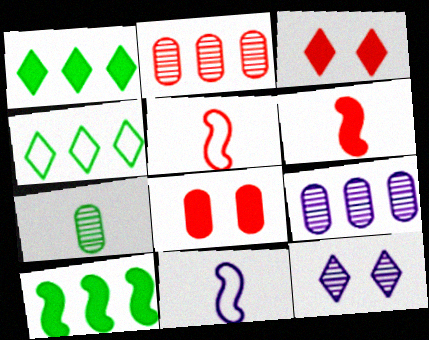[[2, 3, 5]]